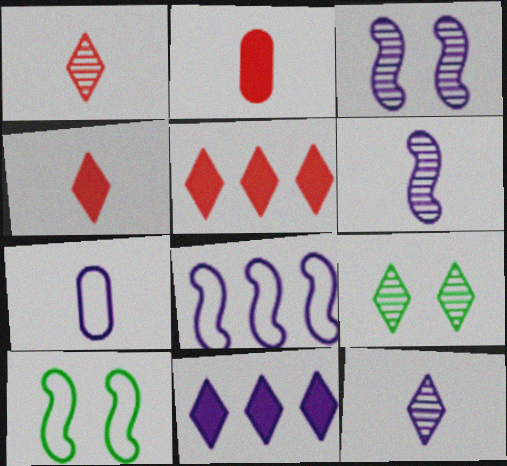[[2, 8, 9], 
[3, 7, 11]]